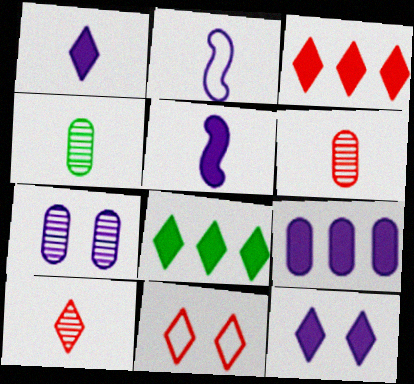[[3, 10, 11], 
[5, 9, 12]]